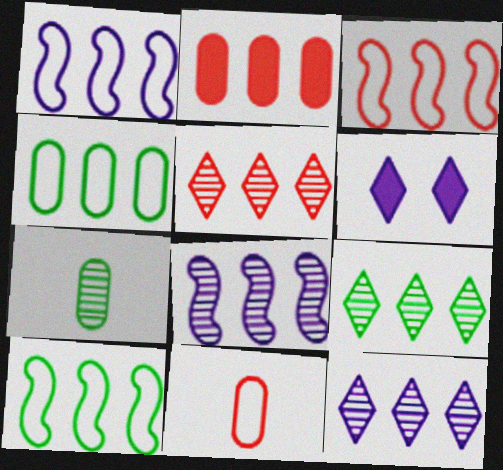[[1, 2, 9], 
[1, 3, 10], 
[2, 3, 5], 
[2, 10, 12], 
[3, 6, 7], 
[5, 9, 12]]